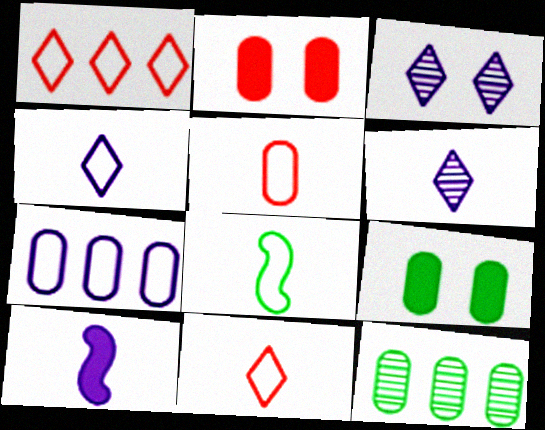[[3, 7, 10], 
[4, 5, 8]]